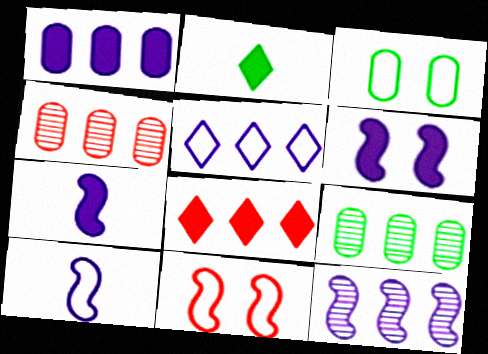[[1, 5, 12], 
[6, 10, 12]]